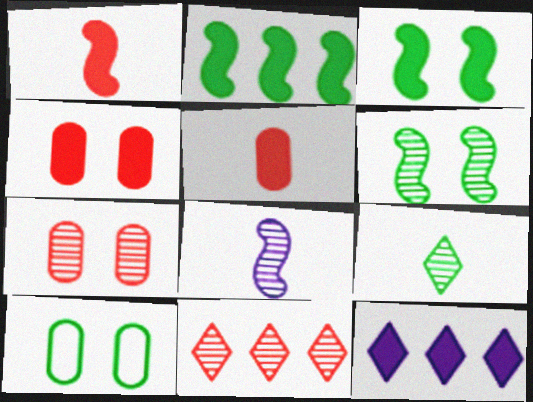[[2, 9, 10], 
[3, 5, 12]]